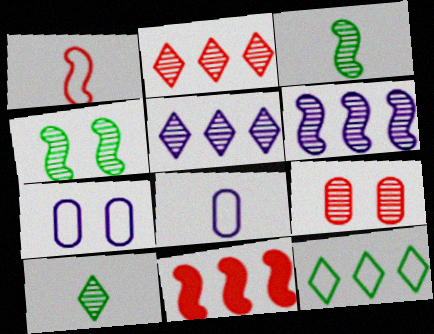[[1, 7, 12], 
[3, 5, 9], 
[6, 9, 10], 
[7, 10, 11]]